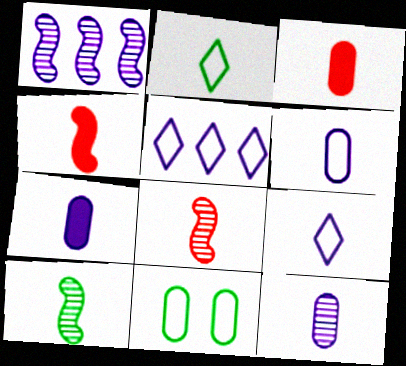[[2, 4, 12], 
[2, 7, 8], 
[3, 9, 10], 
[6, 7, 12]]